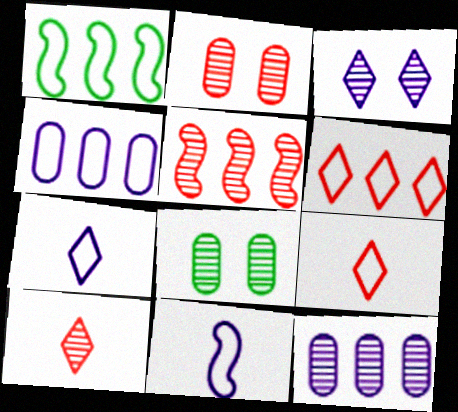[[1, 4, 6], 
[2, 5, 10]]